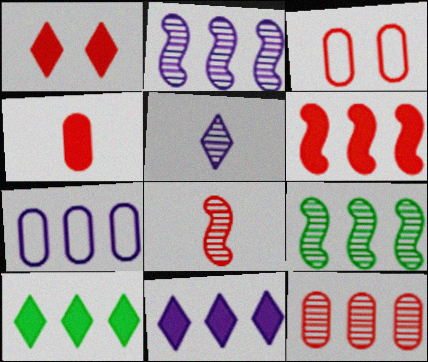[[1, 4, 6], 
[2, 7, 11], 
[3, 4, 12]]